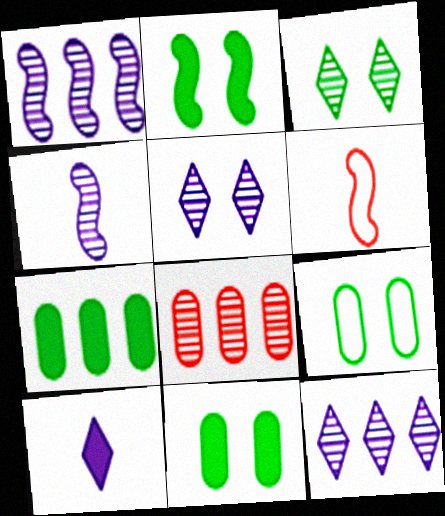[[1, 2, 6], 
[2, 3, 9], 
[3, 4, 8], 
[5, 6, 7], 
[6, 11, 12]]